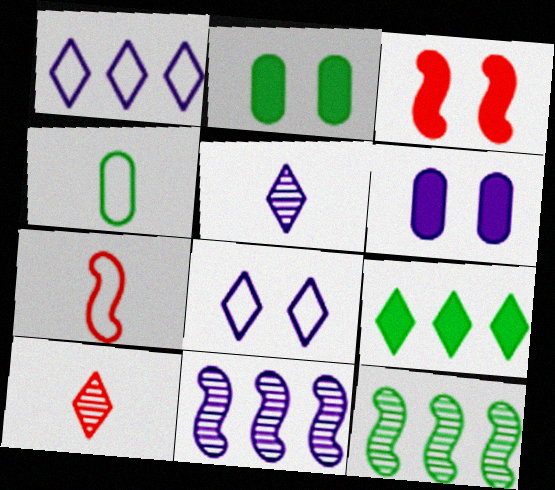[[8, 9, 10]]